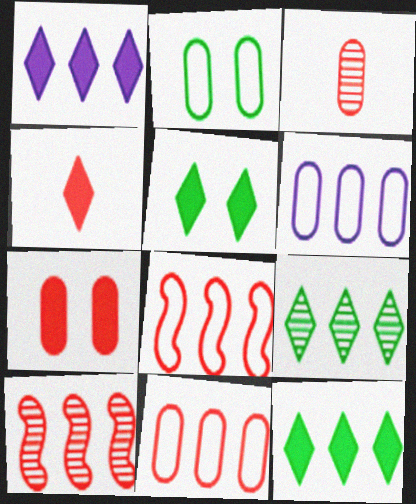[[1, 4, 5], 
[3, 7, 11], 
[6, 10, 12]]